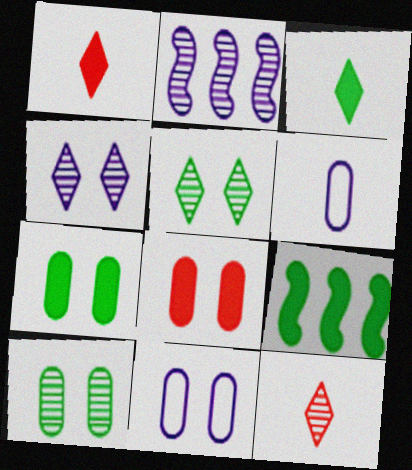[[2, 10, 12], 
[3, 7, 9], 
[8, 10, 11], 
[9, 11, 12]]